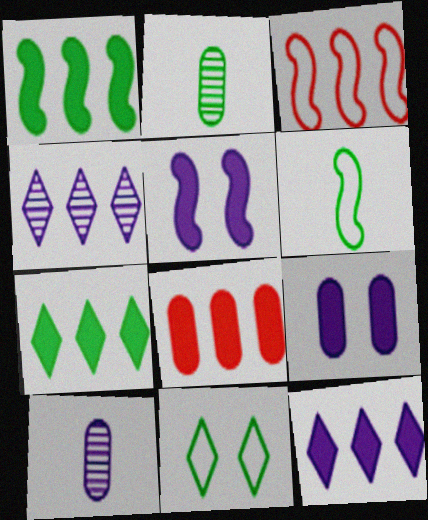[[1, 2, 11], 
[1, 8, 12]]